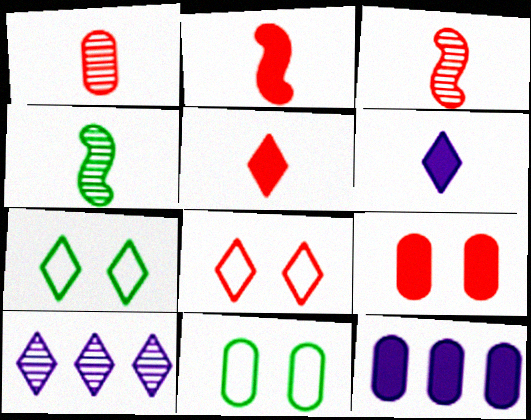[[1, 11, 12], 
[2, 10, 11], 
[3, 7, 12], 
[4, 8, 12], 
[5, 7, 10]]